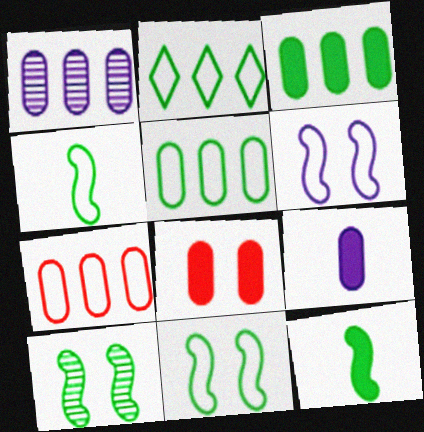[[1, 3, 7], 
[3, 8, 9]]